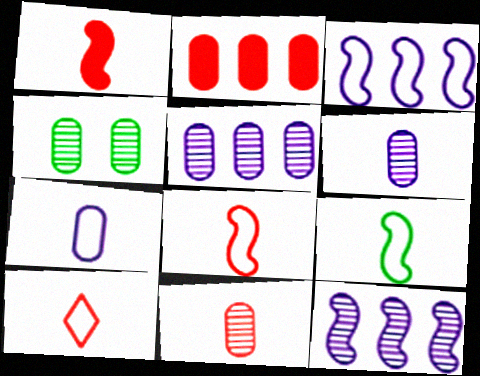[[1, 10, 11], 
[2, 4, 7], 
[4, 5, 11], 
[7, 9, 10]]